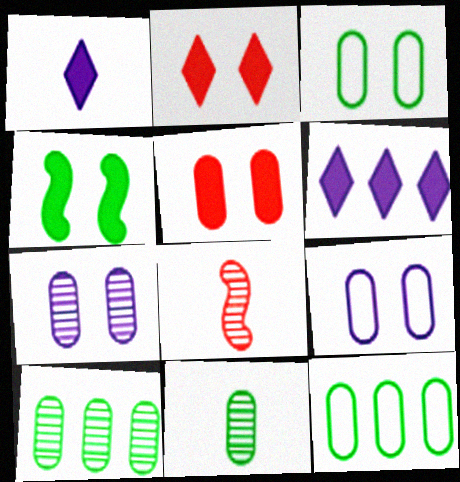[[3, 5, 7], 
[3, 6, 8]]